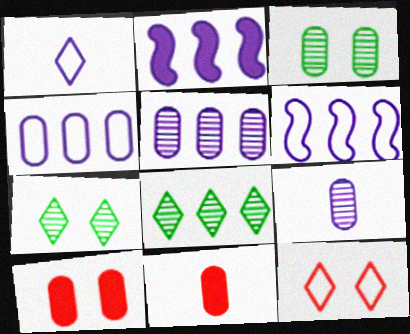[[3, 4, 11], 
[6, 7, 11]]